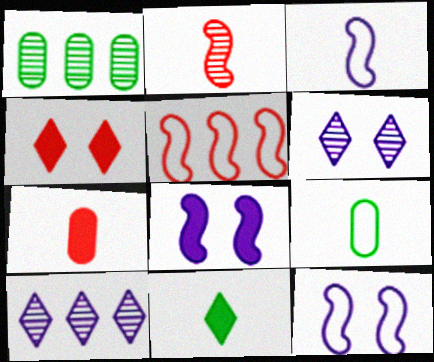[[1, 2, 6], 
[1, 3, 4]]